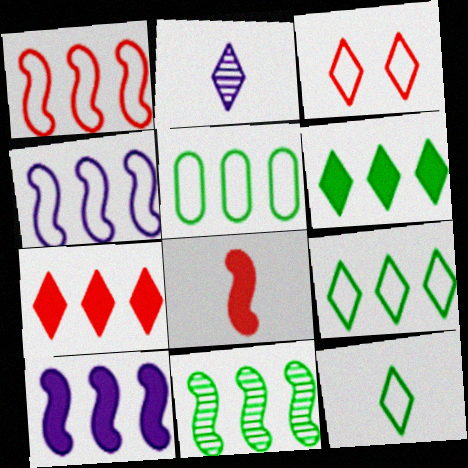[[1, 10, 11], 
[2, 3, 6], 
[5, 6, 11]]